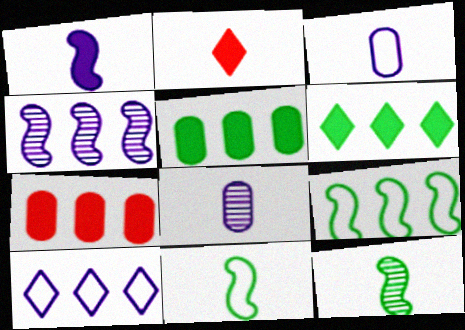[[2, 3, 12], 
[2, 8, 11]]